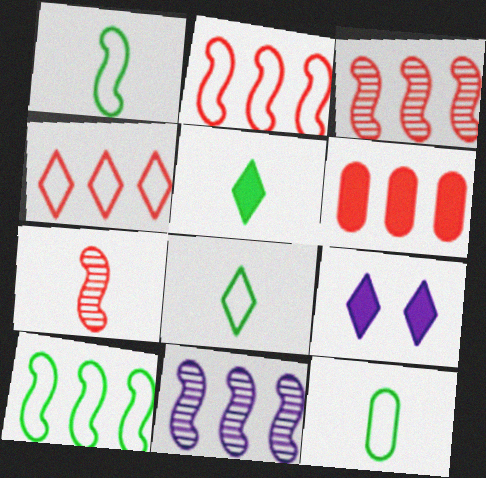[[1, 8, 12], 
[3, 4, 6], 
[3, 9, 12]]